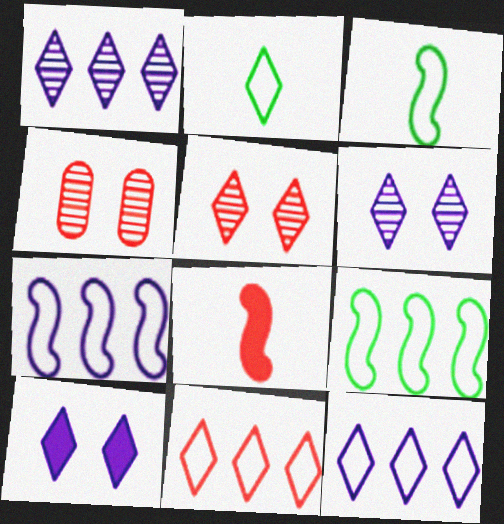[[4, 8, 11]]